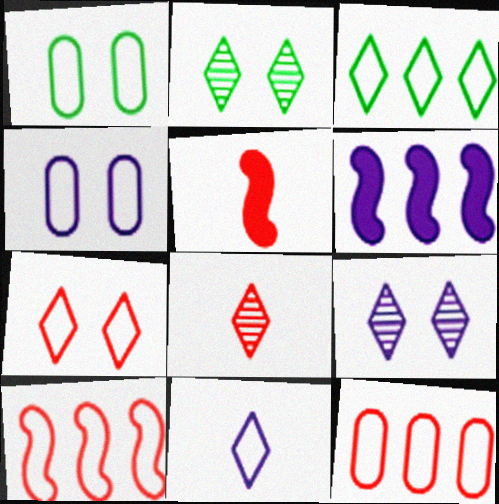[[1, 6, 8], 
[1, 10, 11], 
[3, 7, 11]]